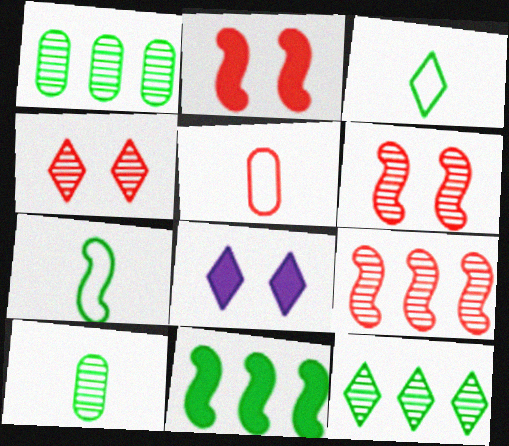[]